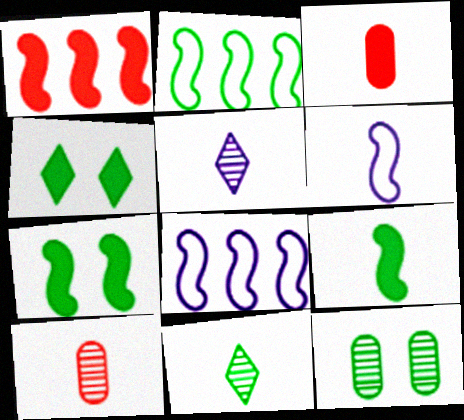[[3, 6, 11], 
[4, 8, 10]]